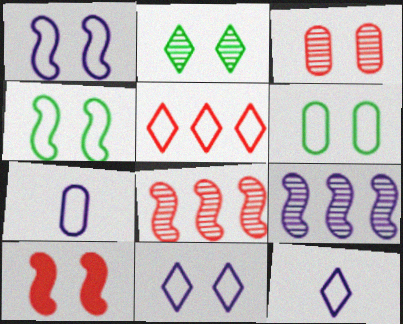[[4, 5, 7]]